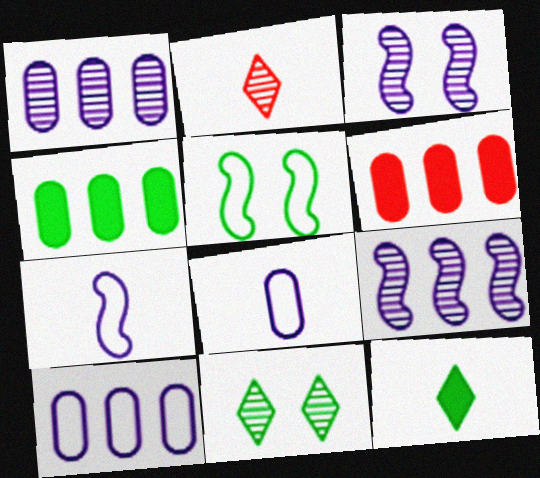[[6, 7, 11]]